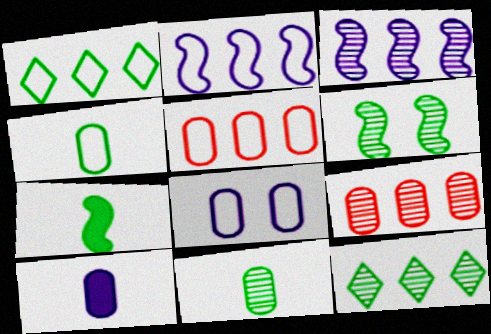[[1, 2, 5], 
[3, 9, 12], 
[4, 5, 8], 
[6, 11, 12]]